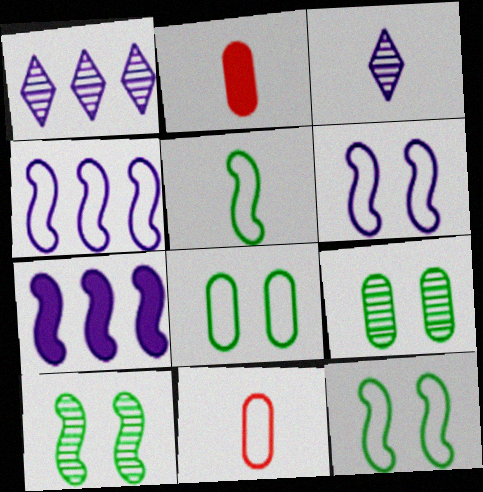[[1, 2, 12], 
[2, 3, 5]]